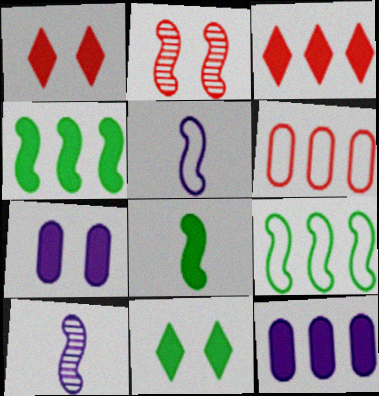[[1, 8, 12], 
[2, 4, 5], 
[3, 4, 12], 
[3, 7, 8], 
[6, 10, 11]]